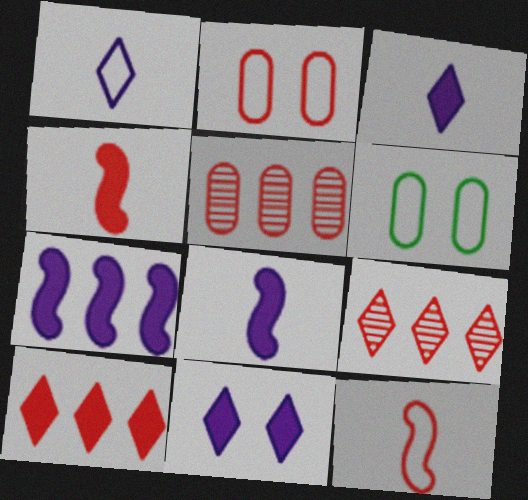[[2, 4, 9], 
[6, 8, 9]]